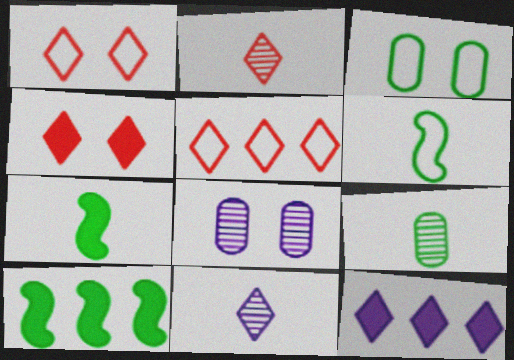[[2, 4, 5], 
[5, 7, 8]]